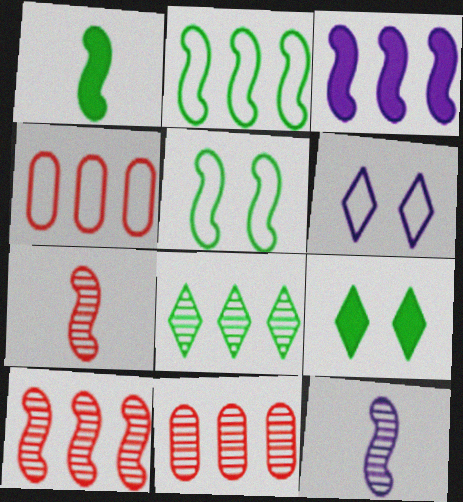[[1, 6, 11], 
[2, 3, 10], 
[3, 4, 8], 
[3, 5, 7], 
[4, 9, 12]]